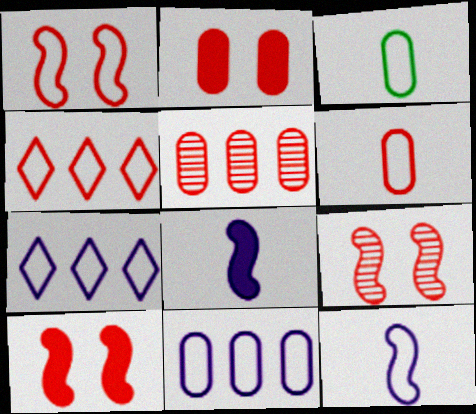[[1, 3, 7], 
[1, 4, 6], 
[1, 9, 10], 
[2, 5, 6]]